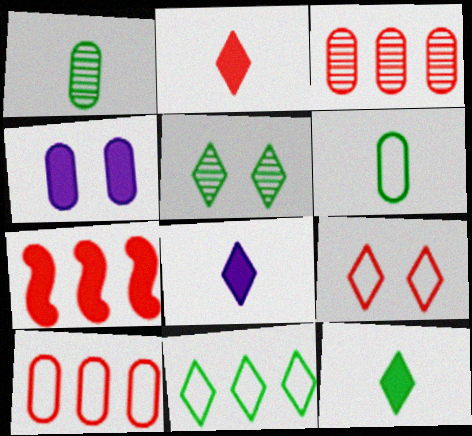[[1, 4, 10], 
[2, 8, 12], 
[3, 4, 6], 
[4, 7, 12], 
[5, 11, 12]]